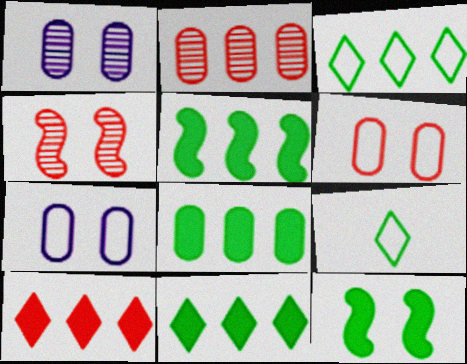[[5, 8, 11]]